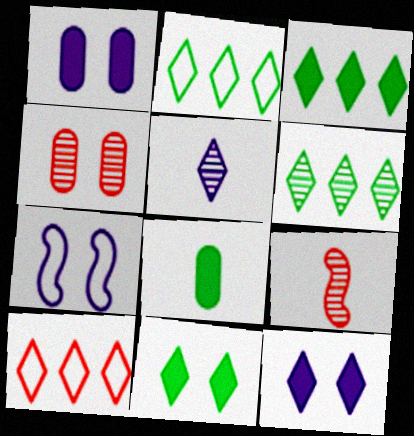[[1, 2, 9], 
[2, 3, 6], 
[4, 7, 11], 
[5, 10, 11]]